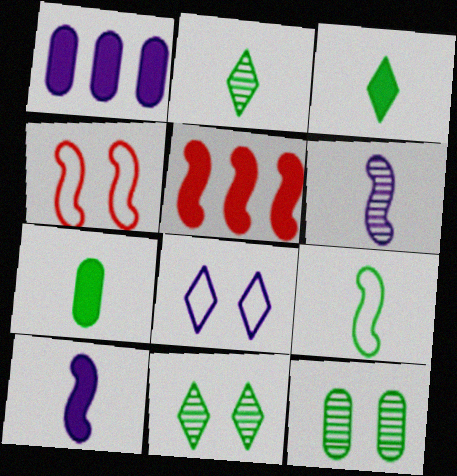[[1, 2, 4], 
[1, 6, 8], 
[2, 7, 9]]